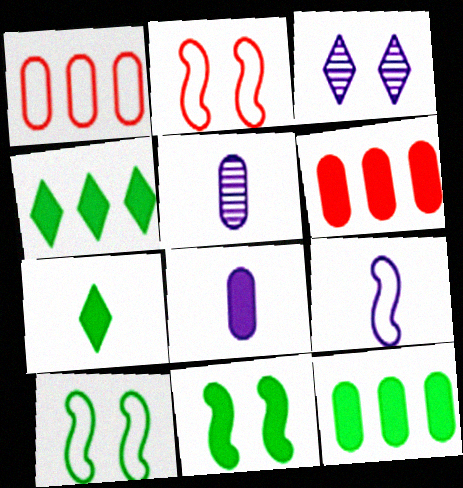[[2, 4, 5], 
[7, 11, 12]]